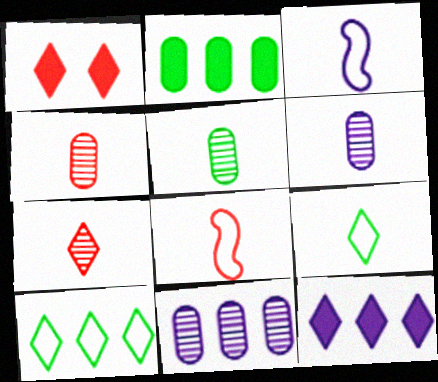[[4, 5, 6]]